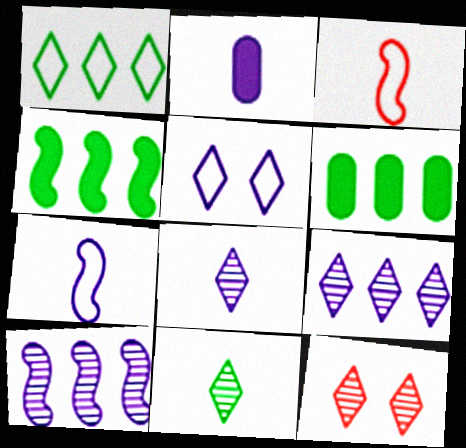[[2, 3, 11], 
[2, 5, 10], 
[2, 7, 8], 
[6, 7, 12], 
[9, 11, 12]]